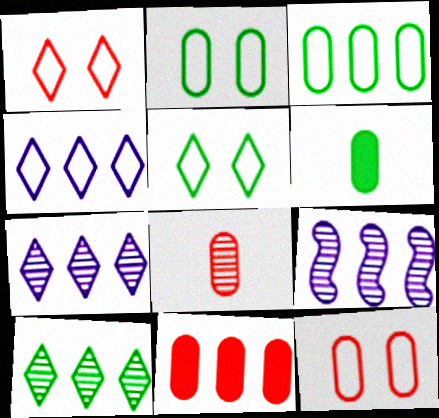[[1, 6, 9], 
[8, 11, 12]]